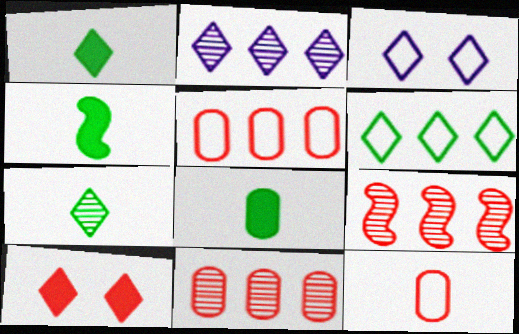[[1, 4, 8], 
[3, 4, 11], 
[3, 8, 9], 
[9, 10, 12]]